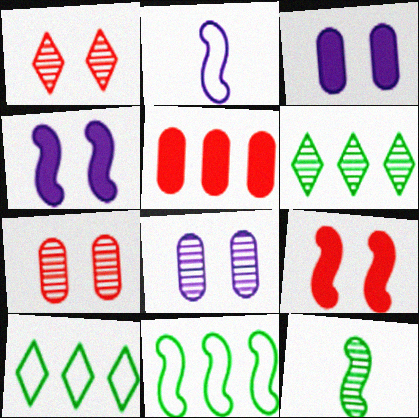[]